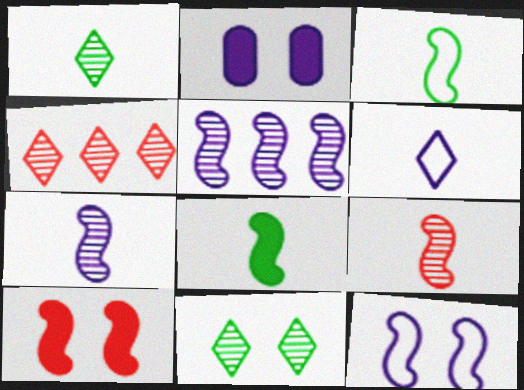[[2, 3, 4], 
[2, 5, 6], 
[3, 5, 10]]